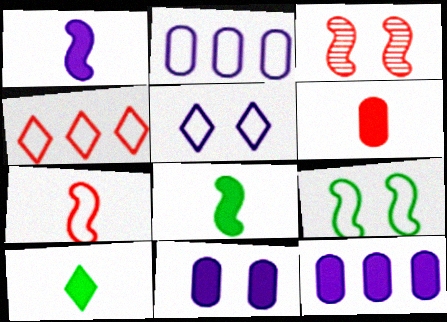[[1, 6, 10], 
[2, 3, 10], 
[3, 4, 6]]